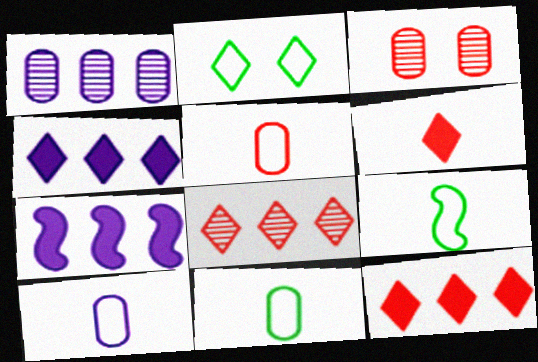[[3, 4, 9], 
[5, 10, 11]]